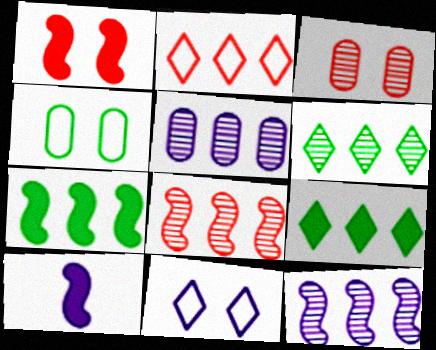[[1, 7, 10], 
[2, 5, 7], 
[5, 6, 8], 
[5, 10, 11]]